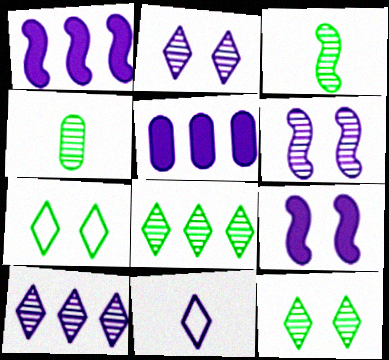[[5, 6, 11]]